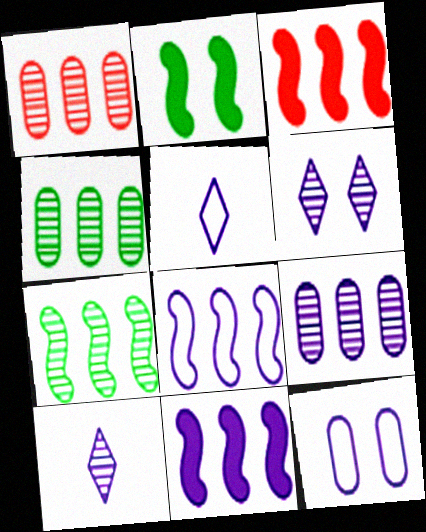[[1, 2, 5], 
[1, 4, 9], 
[3, 7, 8], 
[5, 8, 12], 
[10, 11, 12]]